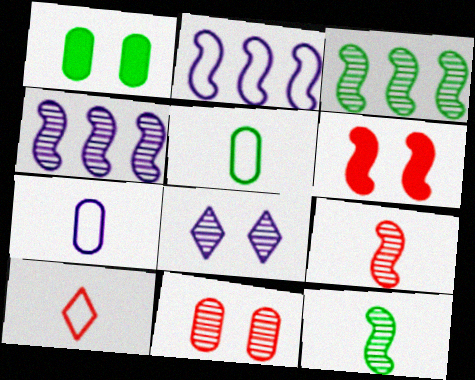[[1, 4, 10], 
[2, 6, 12]]